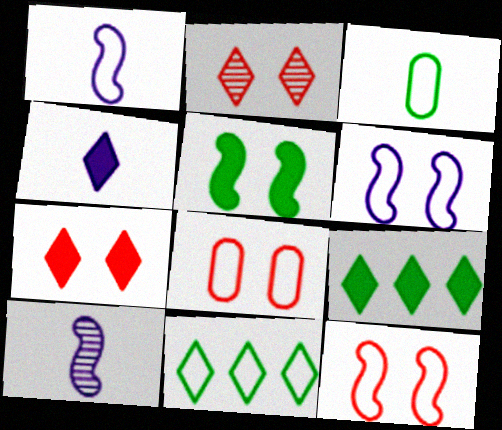[[1, 8, 11], 
[2, 4, 11], 
[4, 7, 9], 
[8, 9, 10]]